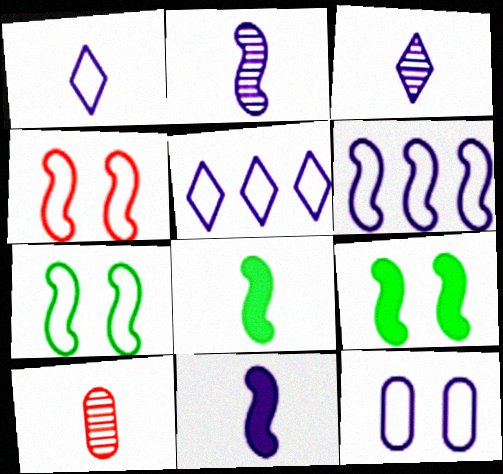[[1, 6, 12], 
[1, 8, 10], 
[5, 9, 10]]